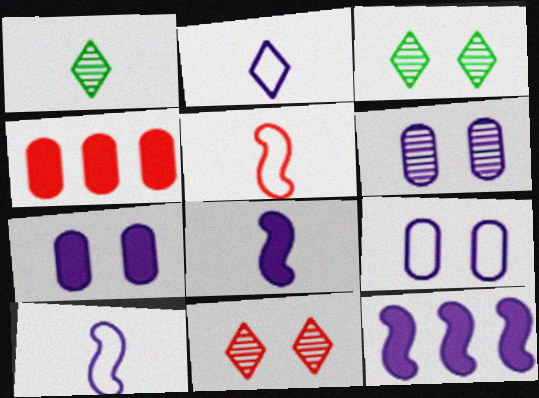[[2, 6, 12], 
[3, 4, 10], 
[4, 5, 11], 
[6, 7, 9]]